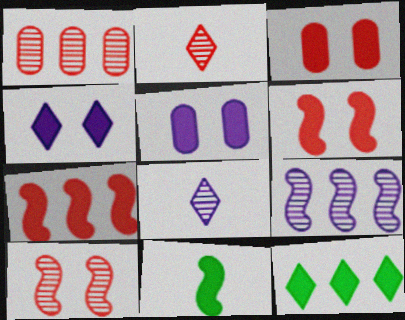[[1, 2, 10]]